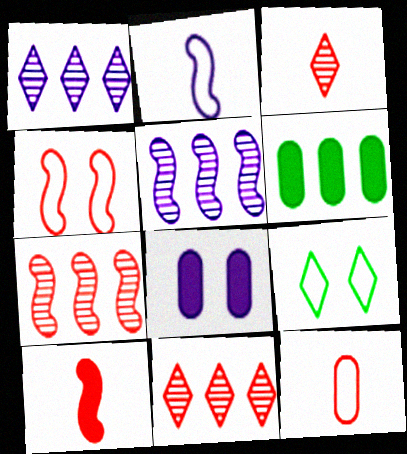[[1, 2, 8], 
[3, 10, 12], 
[4, 7, 10]]